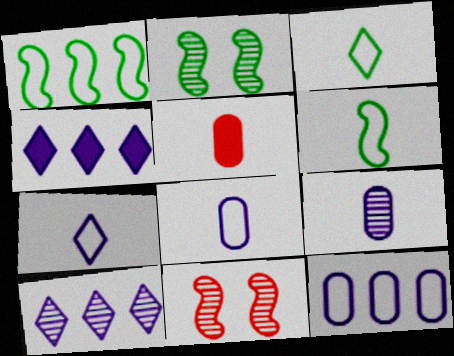[]